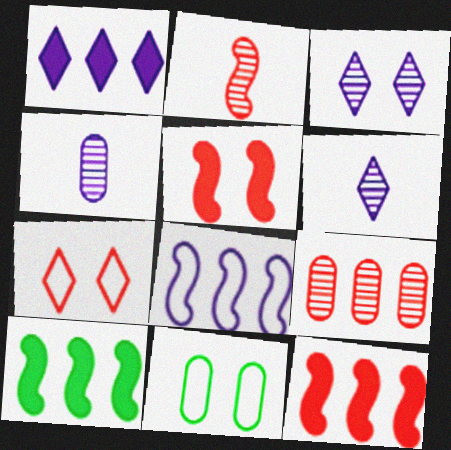[[1, 2, 11], 
[3, 5, 11], 
[4, 7, 10], 
[6, 11, 12]]